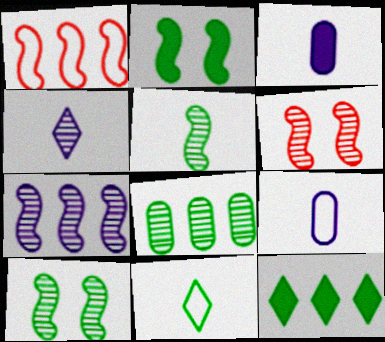[[2, 8, 11], 
[4, 6, 8], 
[5, 6, 7], 
[6, 9, 12]]